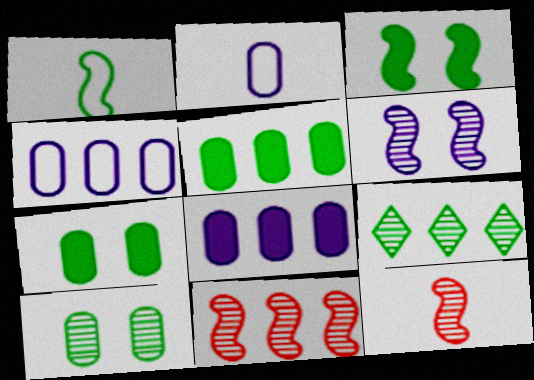[[1, 7, 9]]